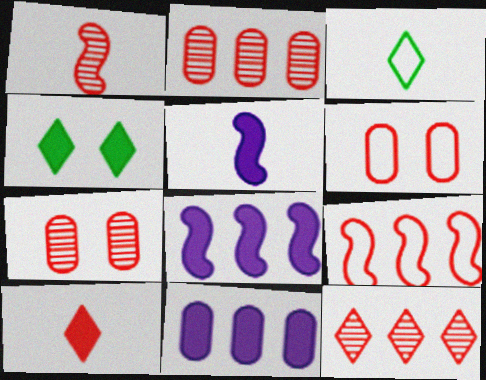[[1, 7, 12], 
[3, 7, 8], 
[7, 9, 10]]